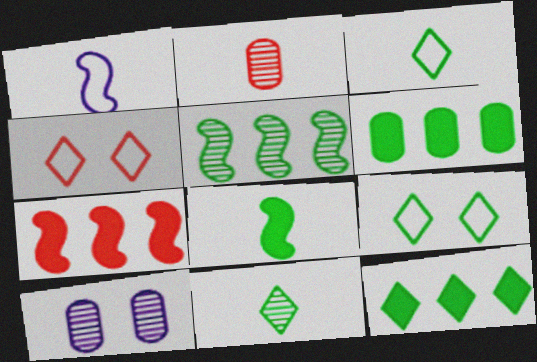[[2, 4, 7], 
[3, 7, 10], 
[9, 11, 12]]